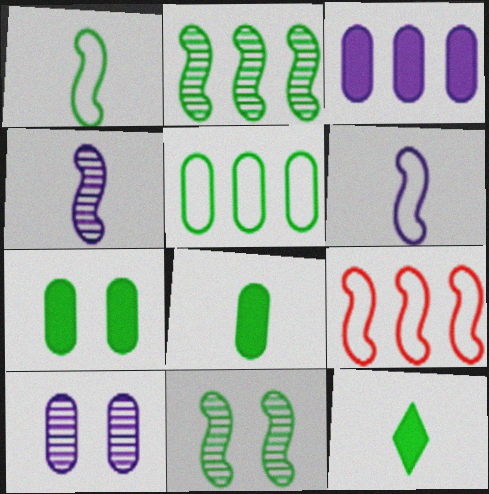[[5, 11, 12], 
[9, 10, 12]]